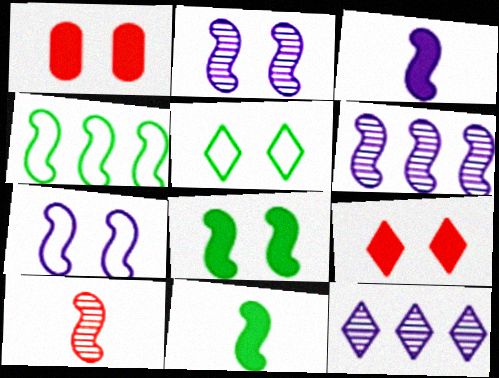[[1, 2, 5], 
[3, 6, 7]]